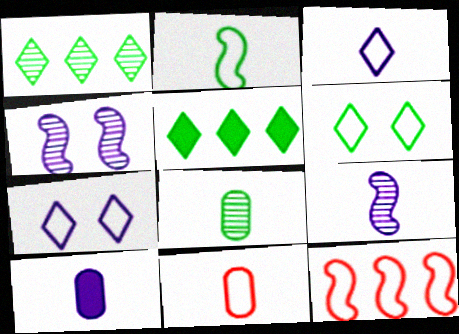[[2, 3, 11], 
[3, 9, 10], 
[4, 5, 11], 
[8, 10, 11]]